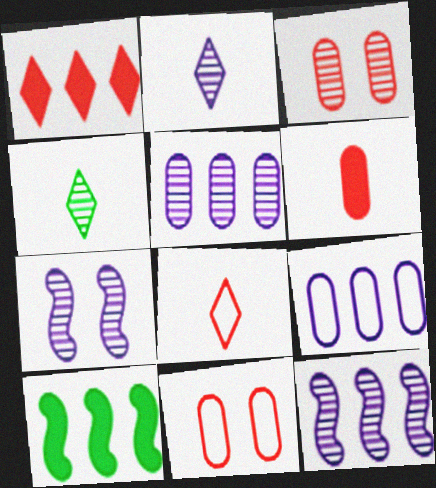[[2, 5, 7], 
[2, 10, 11], 
[3, 4, 12]]